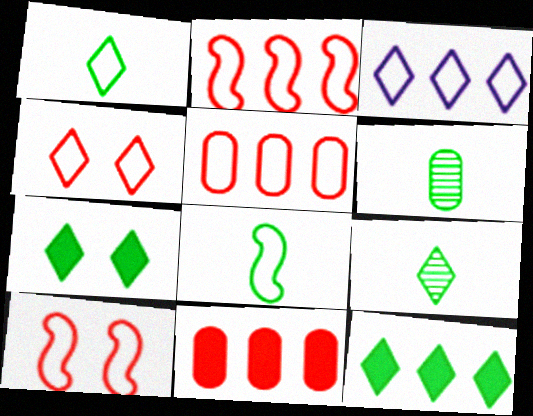[[1, 3, 4]]